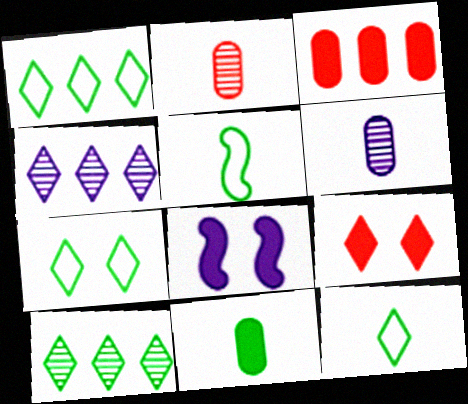[[1, 2, 8], 
[1, 7, 12], 
[4, 9, 12]]